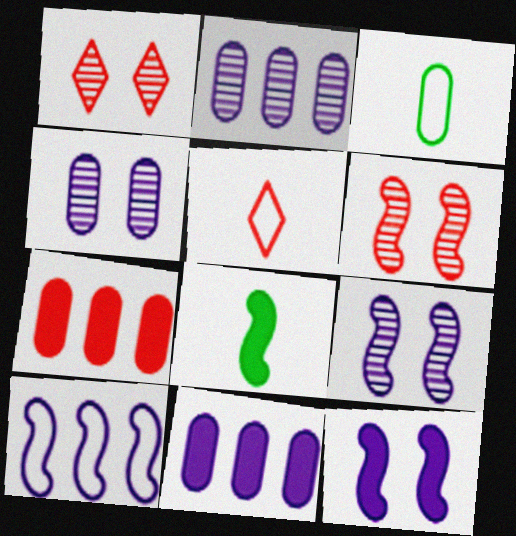[[3, 4, 7], 
[5, 6, 7], 
[6, 8, 10]]